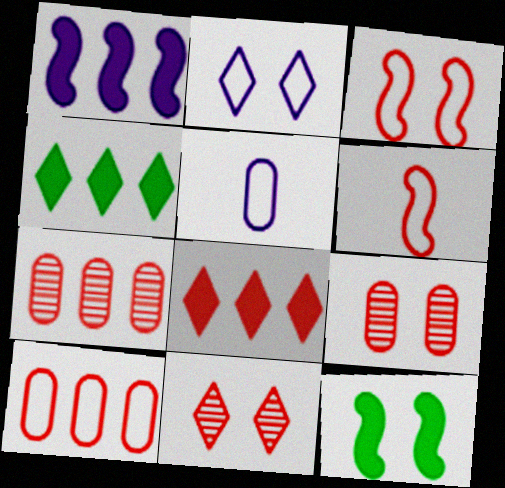[[2, 9, 12], 
[6, 8, 9]]